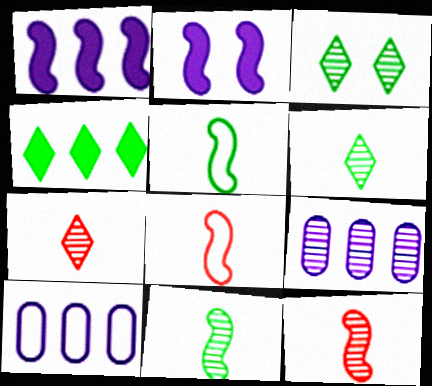[[3, 9, 12]]